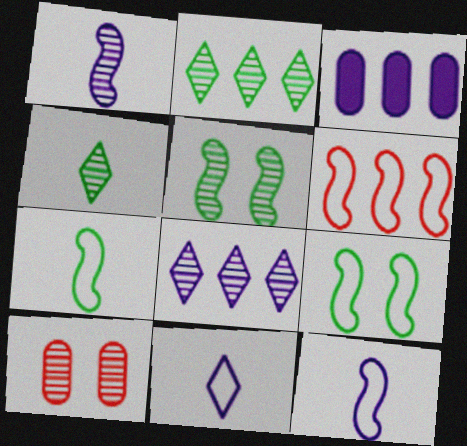[[1, 2, 10], 
[2, 3, 6], 
[6, 9, 12]]